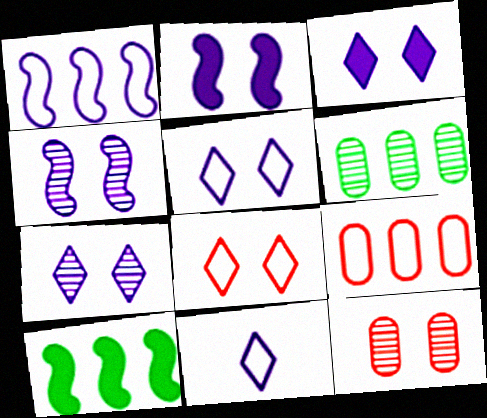[[3, 5, 7], 
[10, 11, 12]]